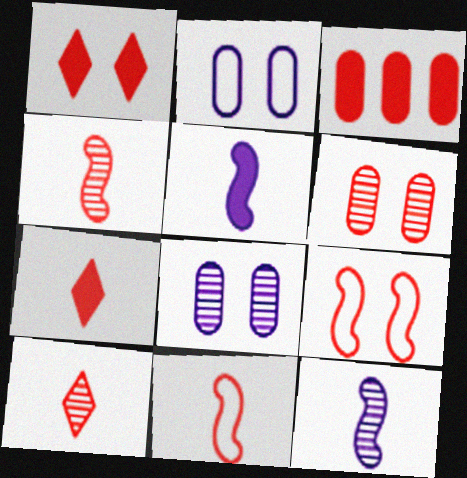[[1, 6, 9], 
[3, 9, 10]]